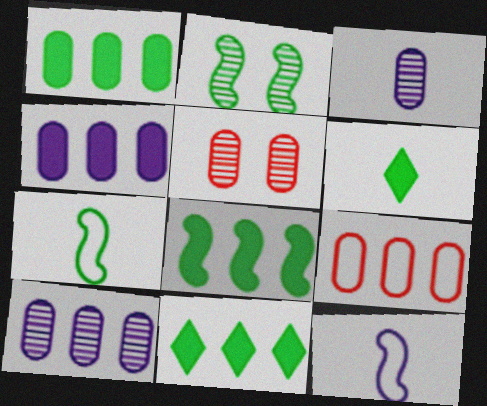[[1, 8, 11], 
[1, 9, 10], 
[2, 7, 8], 
[5, 11, 12]]